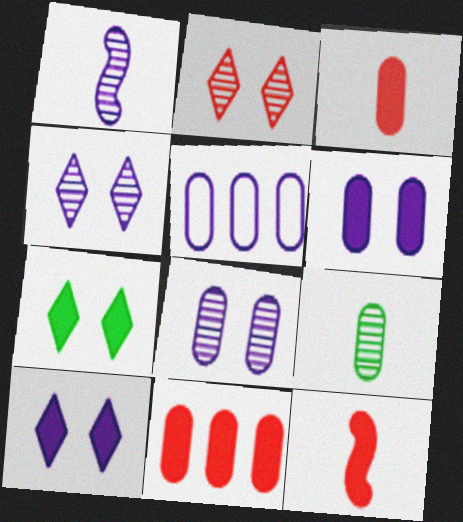[[1, 5, 10]]